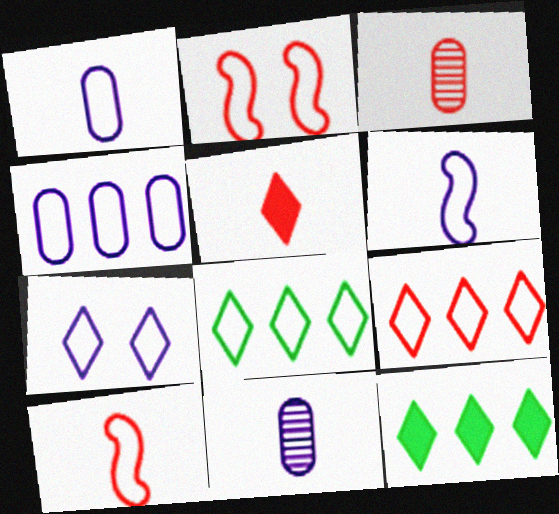[[1, 2, 8], 
[2, 11, 12], 
[3, 5, 10], 
[4, 6, 7]]